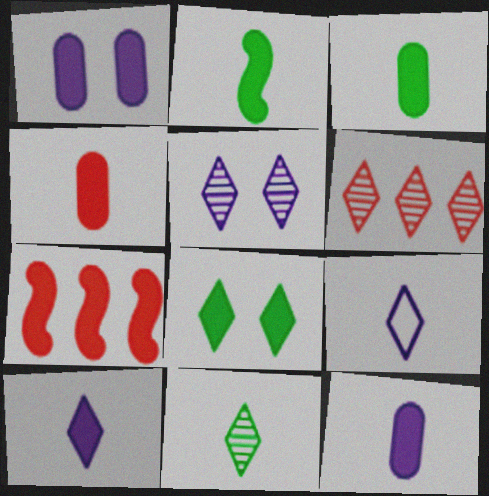[[2, 4, 10], 
[3, 4, 12], 
[5, 6, 11], 
[6, 8, 9], 
[7, 8, 12]]